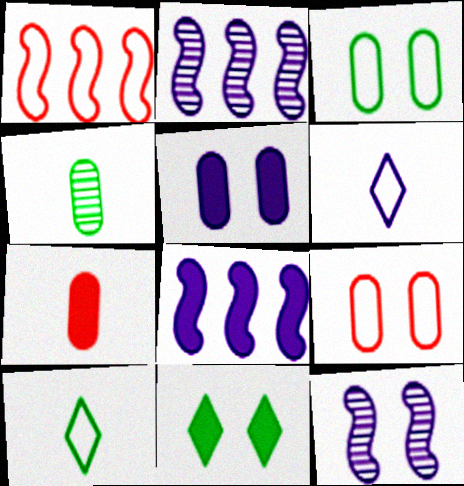[[1, 3, 6], 
[2, 5, 6], 
[7, 8, 11], 
[9, 11, 12]]